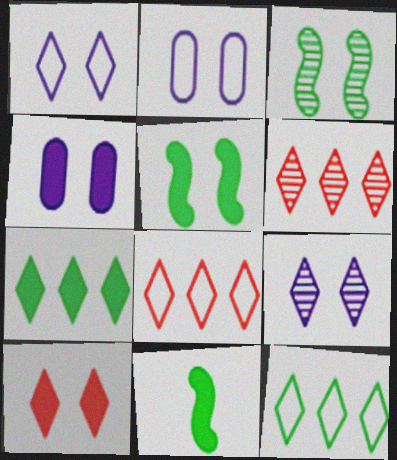[[2, 3, 10], 
[2, 6, 11], 
[4, 5, 10]]